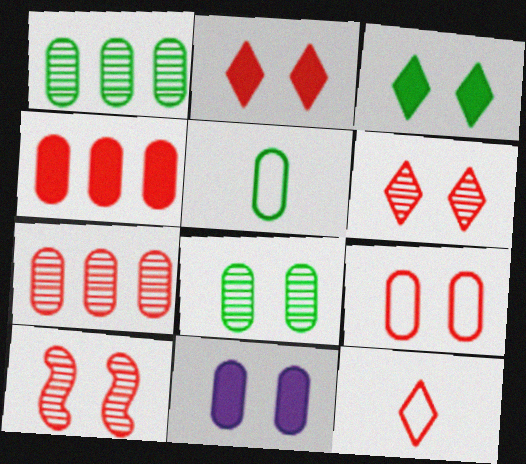[[2, 9, 10], 
[4, 10, 12], 
[5, 7, 11], 
[8, 9, 11]]